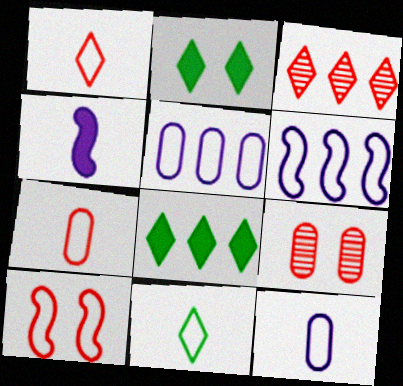[[5, 10, 11]]